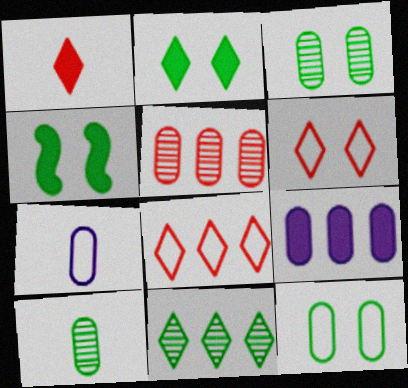[[1, 4, 9]]